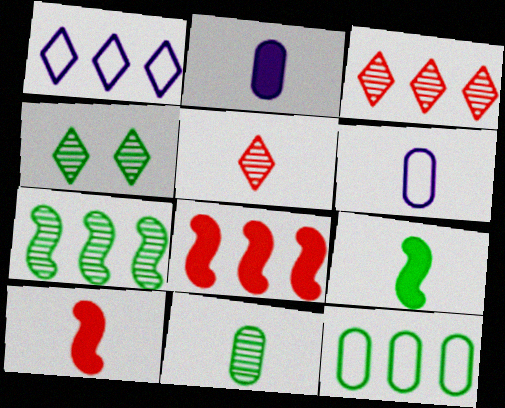[[4, 6, 8], 
[4, 7, 11], 
[4, 9, 12], 
[5, 6, 9]]